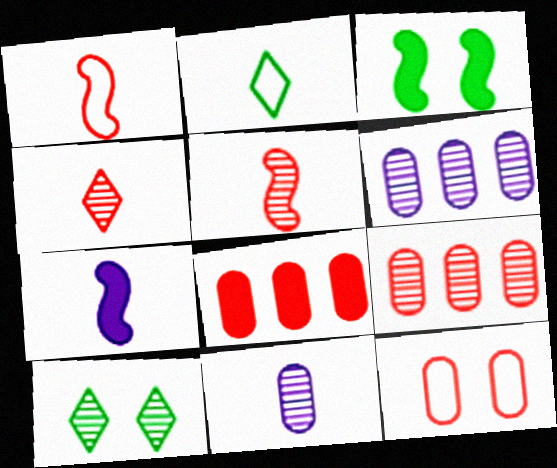[[5, 6, 10]]